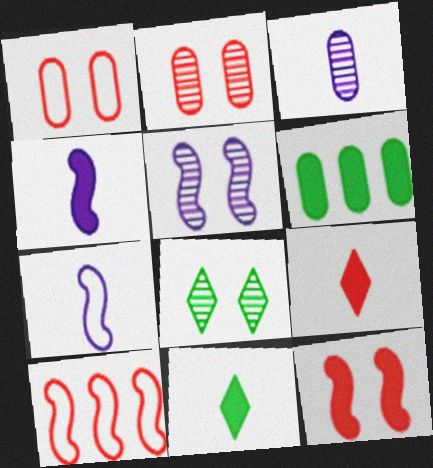[[1, 3, 6], 
[2, 5, 8], 
[2, 9, 10]]